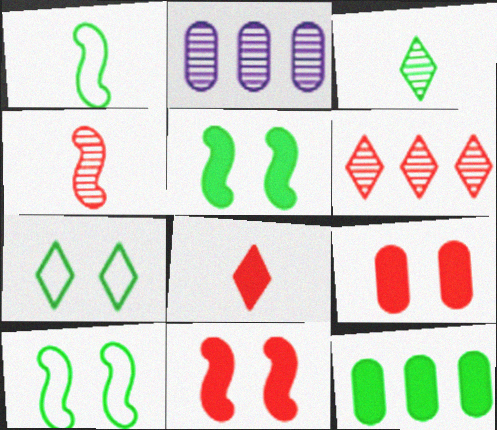[[2, 8, 10], 
[3, 10, 12]]